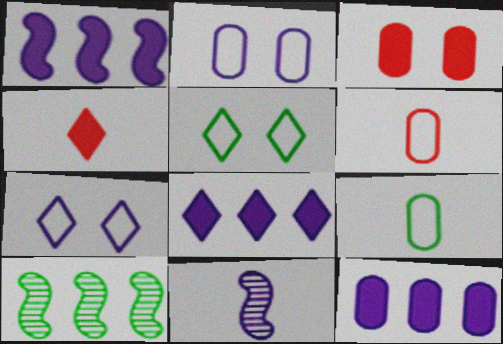[[1, 8, 12], 
[2, 4, 10], 
[2, 8, 11], 
[4, 9, 11], 
[7, 11, 12]]